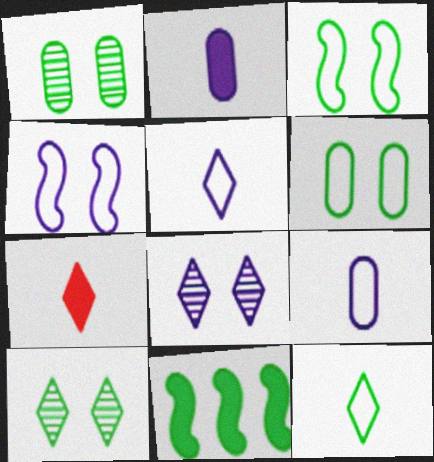[[1, 11, 12]]